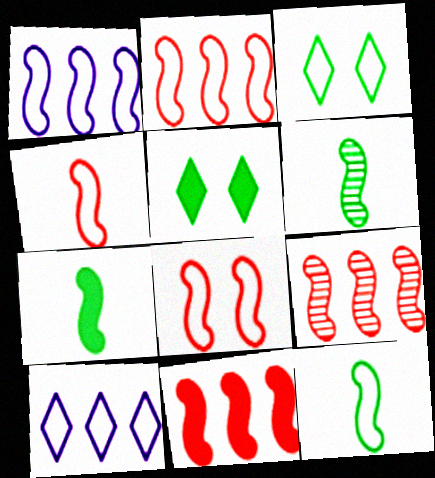[[1, 8, 12], 
[2, 4, 8], 
[2, 9, 11], 
[6, 7, 12]]